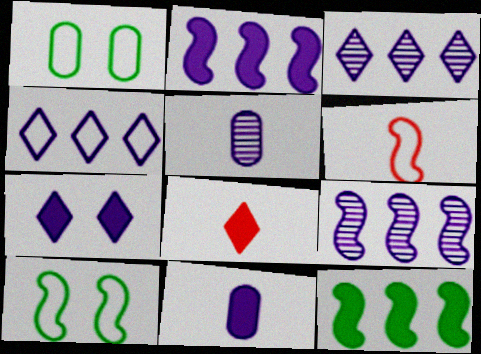[[1, 4, 6], 
[1, 8, 9], 
[2, 7, 11]]